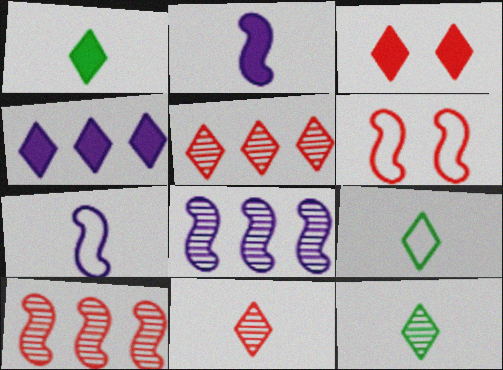[[1, 3, 4], 
[1, 9, 12]]